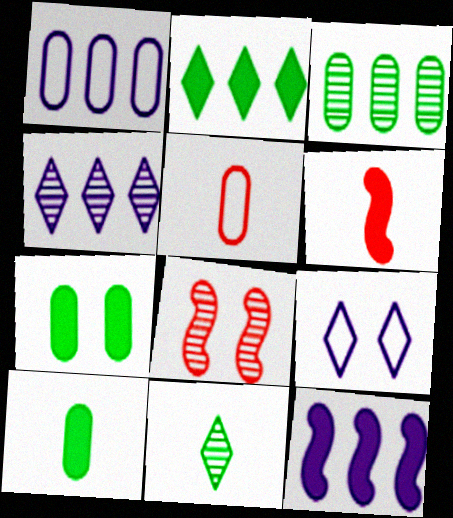[[1, 4, 12], 
[3, 6, 9], 
[7, 8, 9]]